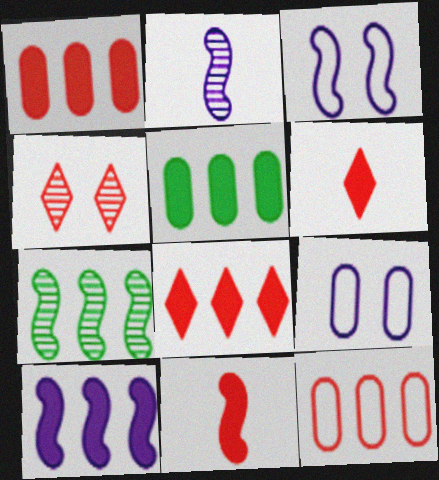[[2, 3, 10], 
[3, 7, 11], 
[4, 11, 12], 
[5, 8, 10], 
[6, 7, 9]]